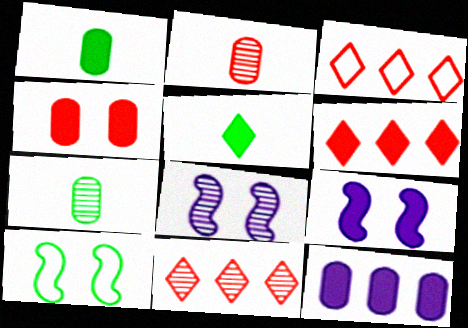[[1, 3, 8], 
[1, 4, 12], 
[1, 6, 9], 
[3, 6, 11], 
[3, 7, 9], 
[7, 8, 11]]